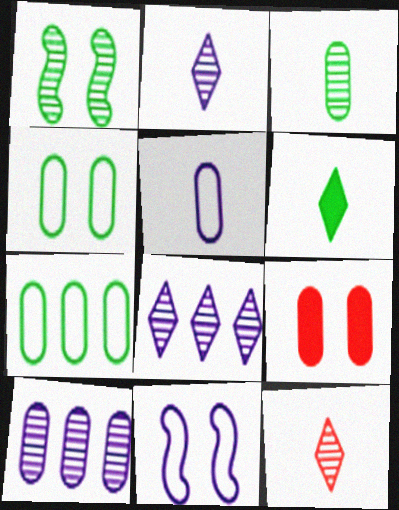[[1, 6, 7], 
[1, 10, 12]]